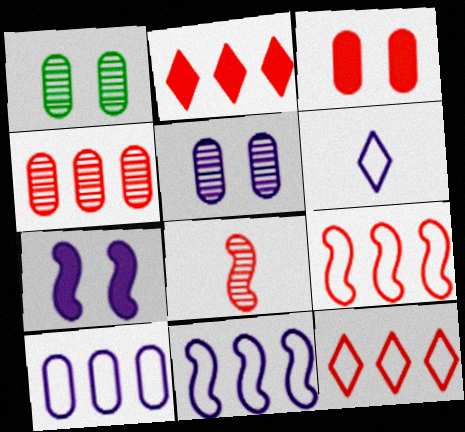[[2, 4, 9], 
[3, 8, 12]]